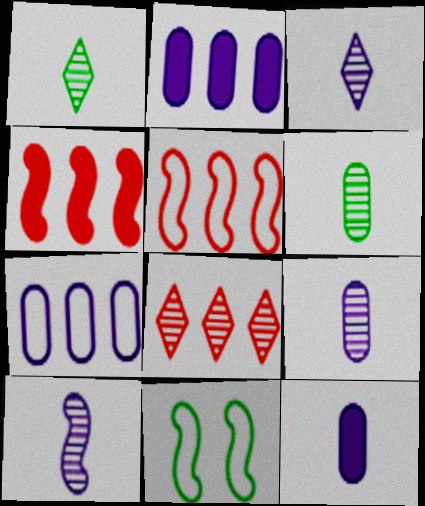[[3, 9, 10], 
[4, 10, 11], 
[8, 11, 12]]